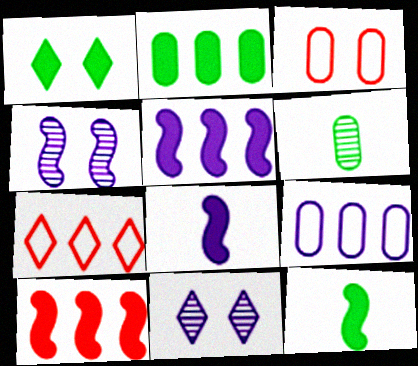[[1, 2, 12], 
[1, 3, 4], 
[8, 9, 11]]